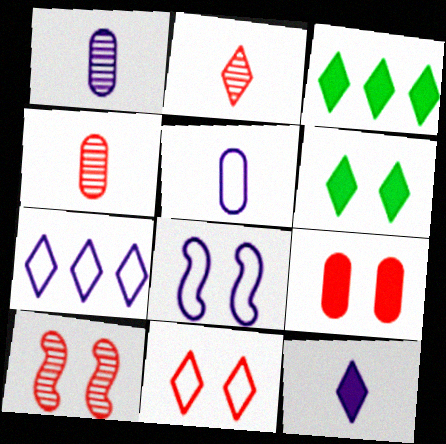[[2, 6, 7], 
[3, 4, 8], 
[3, 5, 10], 
[5, 7, 8], 
[9, 10, 11]]